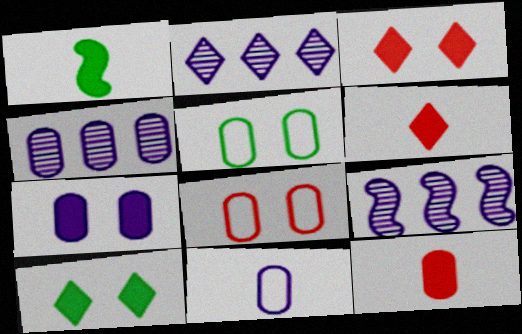[[1, 2, 8], 
[2, 4, 9], 
[4, 5, 12], 
[4, 7, 11], 
[5, 6, 9]]